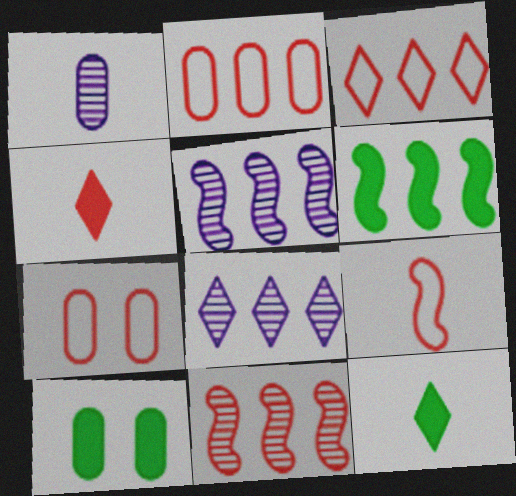[[1, 2, 10], 
[1, 9, 12], 
[2, 6, 8], 
[3, 7, 9], 
[4, 7, 11], 
[5, 7, 12], 
[6, 10, 12], 
[8, 9, 10]]